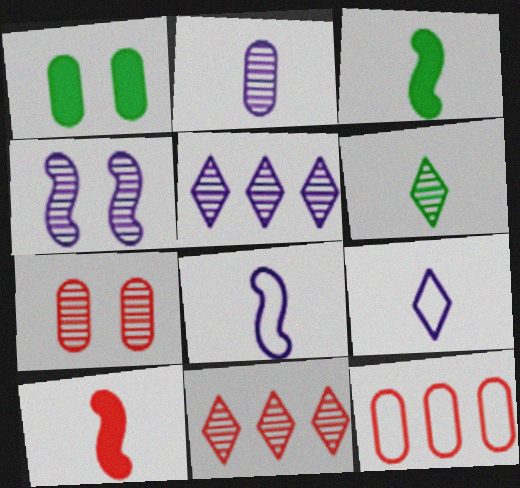[[1, 2, 12], 
[1, 8, 11], 
[2, 4, 5]]